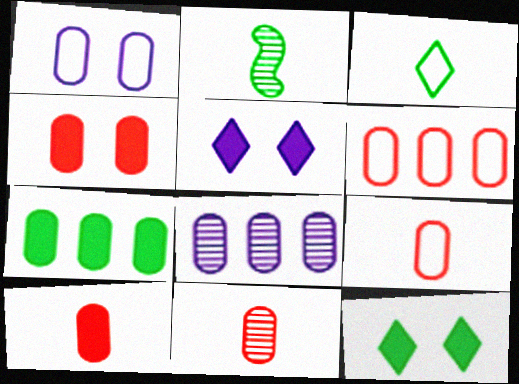[[1, 7, 11], 
[2, 5, 6], 
[4, 6, 11], 
[6, 7, 8], 
[9, 10, 11]]